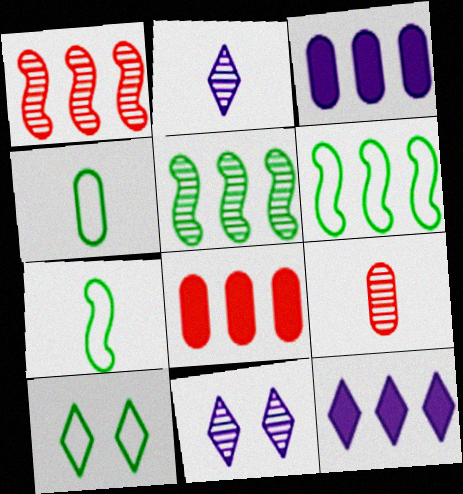[[4, 6, 10], 
[5, 9, 11], 
[7, 8, 11]]